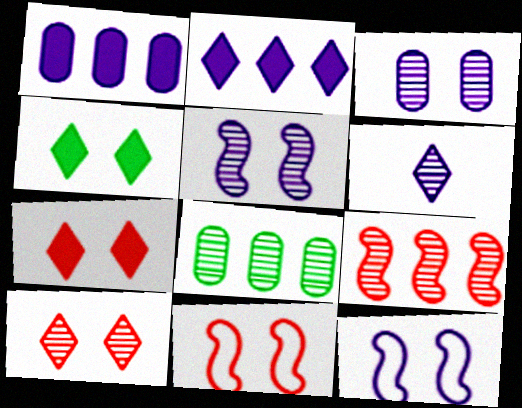[[1, 6, 12], 
[3, 4, 11]]